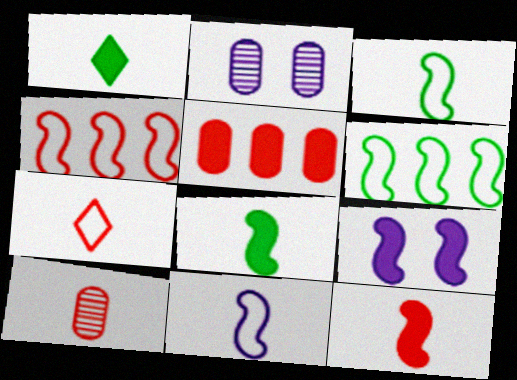[[1, 2, 4], 
[1, 5, 9], 
[1, 10, 11], 
[7, 10, 12]]